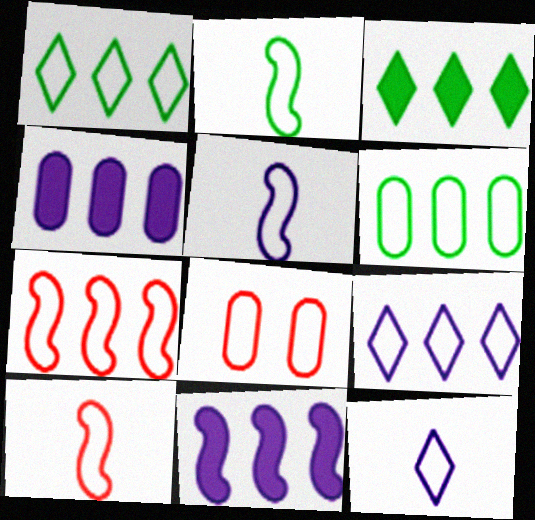[[1, 5, 8], 
[2, 5, 10], 
[2, 8, 9], 
[6, 7, 9]]